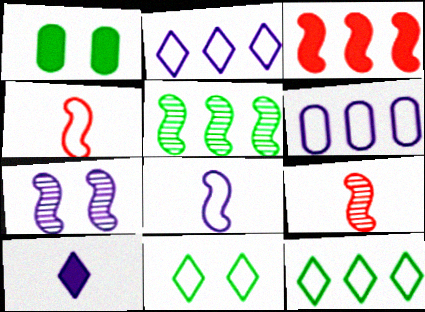[[1, 2, 9], 
[1, 3, 10], 
[4, 6, 11], 
[5, 7, 9], 
[6, 7, 10]]